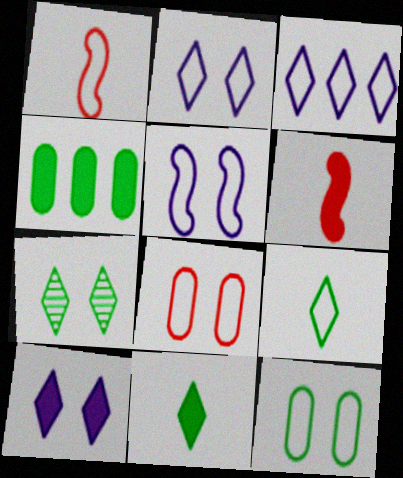[[1, 3, 12], 
[4, 6, 10]]